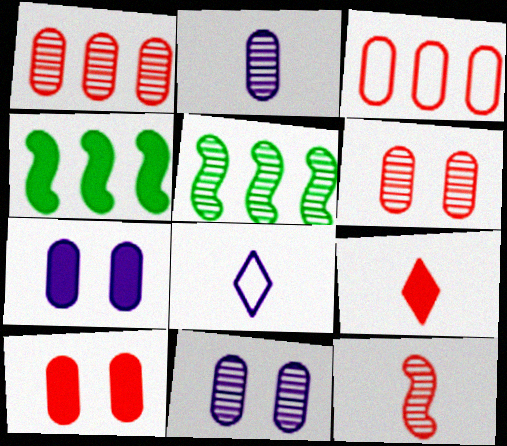[[4, 6, 8], 
[4, 7, 9], 
[5, 8, 10]]